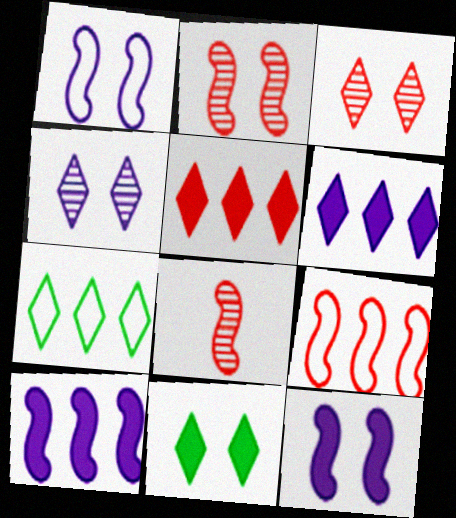[]